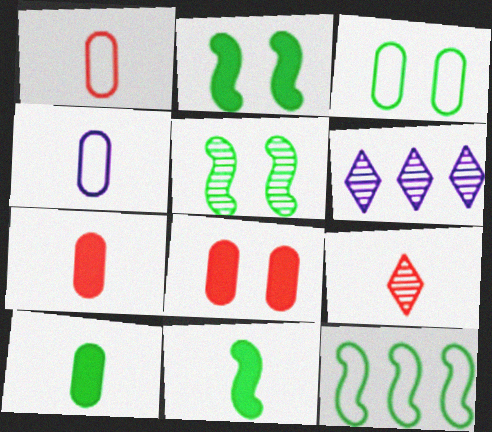[[1, 2, 6], 
[4, 9, 11], 
[5, 11, 12]]